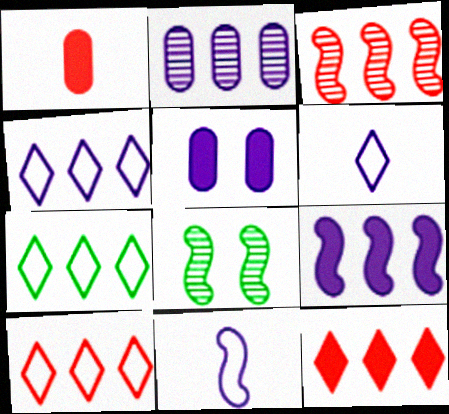[[1, 4, 8], 
[2, 4, 9], 
[4, 7, 10]]